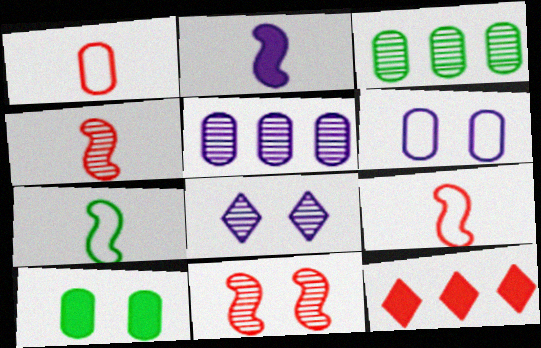[[1, 5, 10], 
[1, 11, 12], 
[2, 4, 7], 
[2, 10, 12], 
[3, 4, 8]]